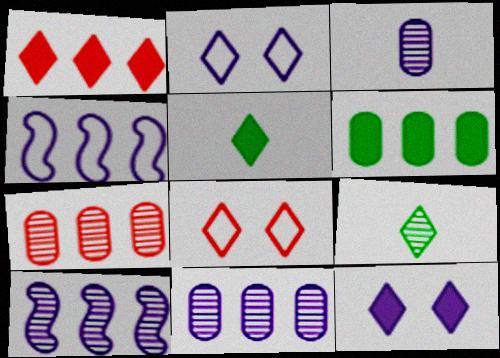[[1, 2, 9], 
[1, 5, 12], 
[3, 4, 12]]